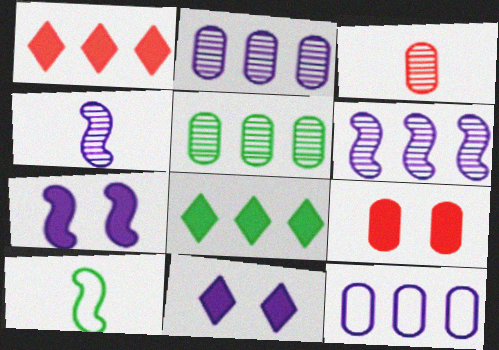[[4, 11, 12]]